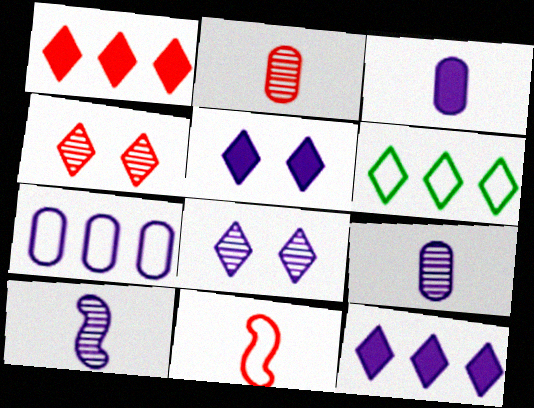[[5, 7, 10]]